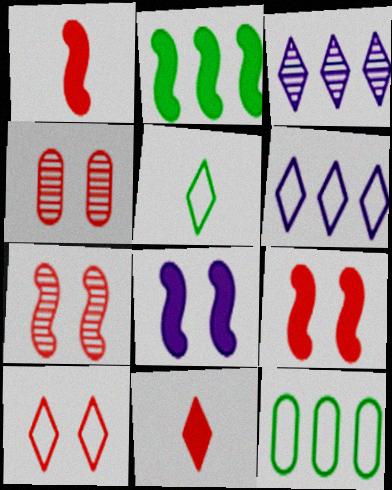[[1, 2, 8], 
[4, 9, 10], 
[5, 6, 10]]